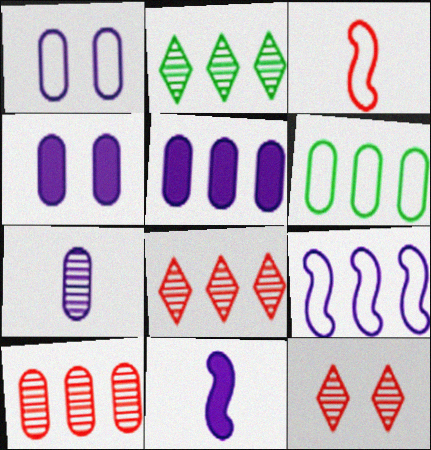[[1, 5, 7], 
[2, 3, 4], 
[5, 6, 10], 
[6, 11, 12]]